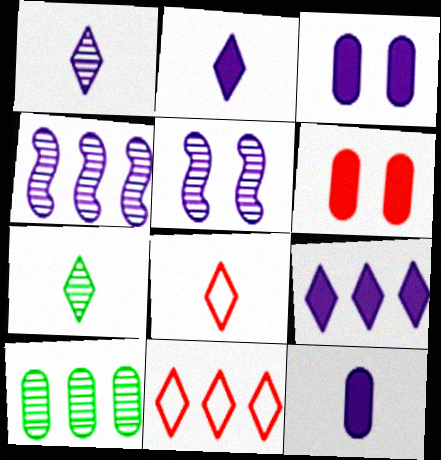[[2, 7, 8]]